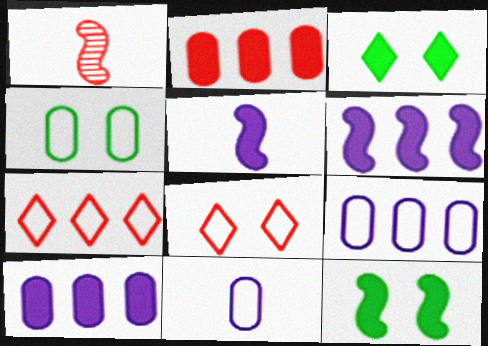[[1, 2, 8], 
[1, 3, 9], 
[2, 3, 5]]